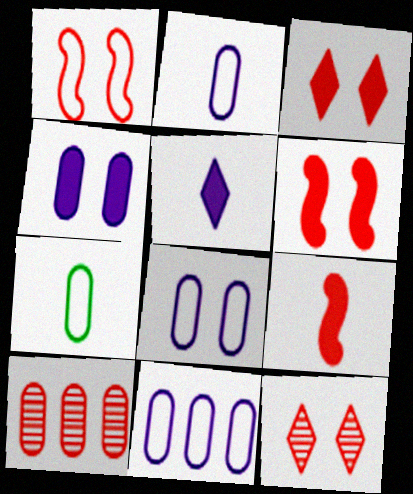[[2, 8, 11], 
[4, 7, 10]]